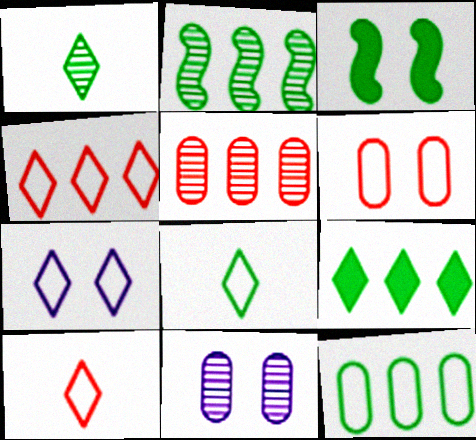[[1, 3, 12], 
[2, 9, 12], 
[4, 7, 8]]